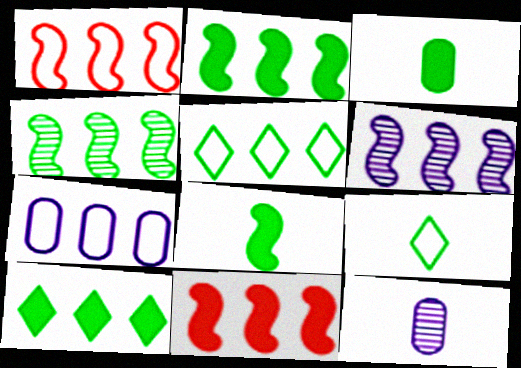[[1, 2, 6], 
[1, 5, 7]]